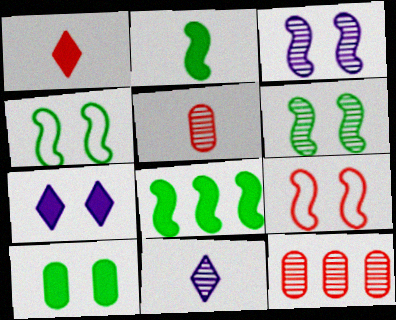[[1, 9, 12], 
[6, 11, 12]]